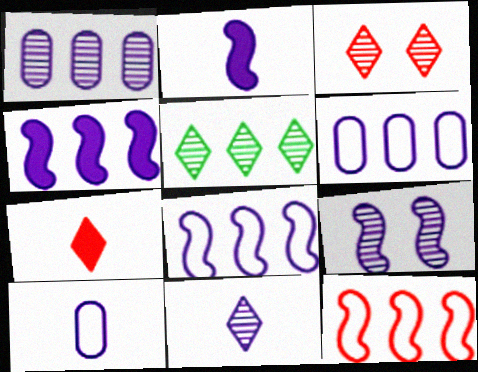[[1, 9, 11], 
[2, 8, 9], 
[2, 10, 11], 
[3, 5, 11]]